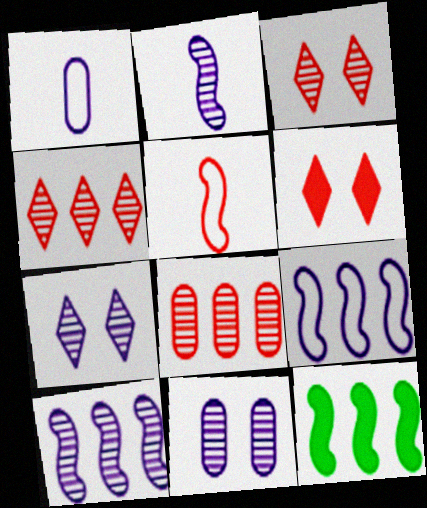[[1, 3, 12], 
[5, 6, 8]]